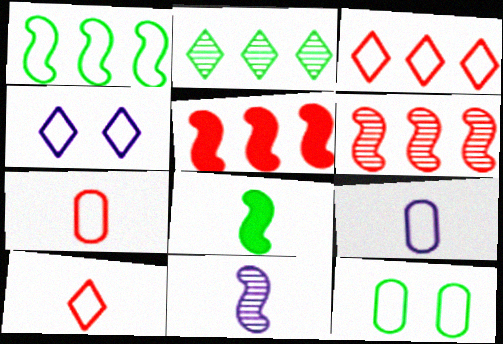[[1, 4, 7], 
[2, 8, 12]]